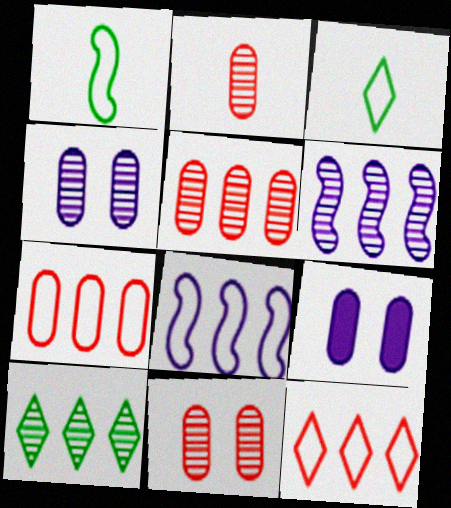[[2, 5, 11], 
[5, 6, 10]]